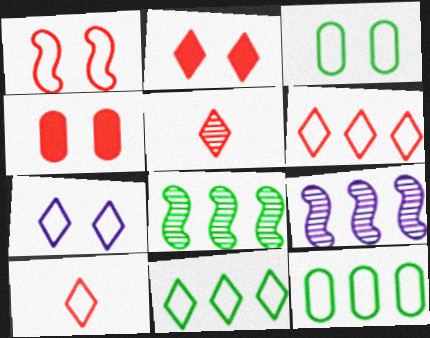[[1, 3, 7], 
[2, 5, 6], 
[7, 10, 11]]